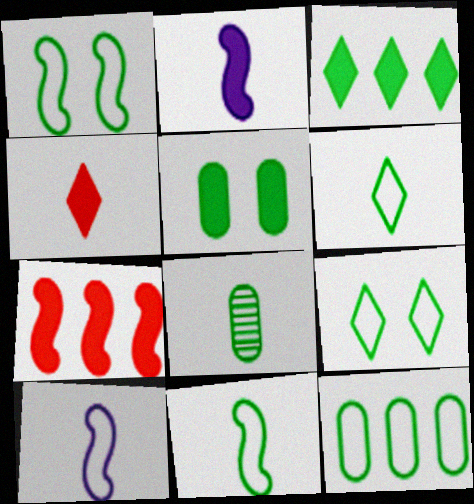[[1, 3, 8], 
[1, 6, 12], 
[4, 8, 10], 
[5, 8, 12], 
[9, 11, 12]]